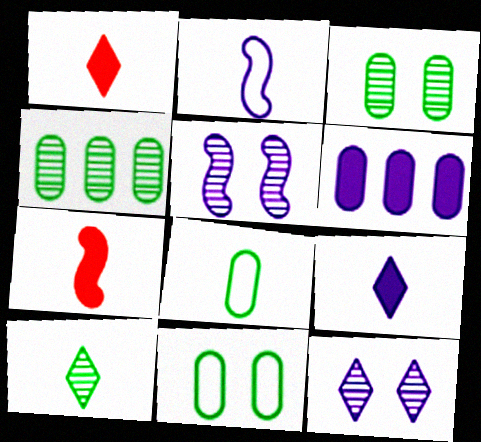[[2, 6, 12]]